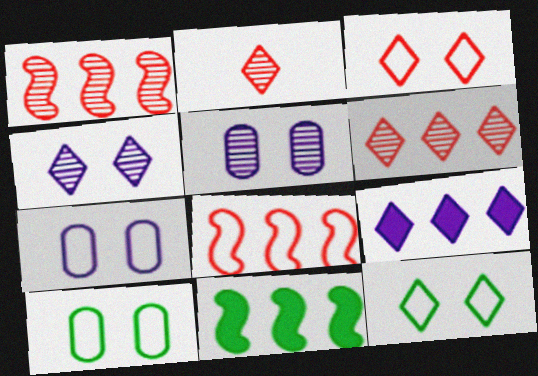[[2, 7, 11], 
[2, 9, 12]]